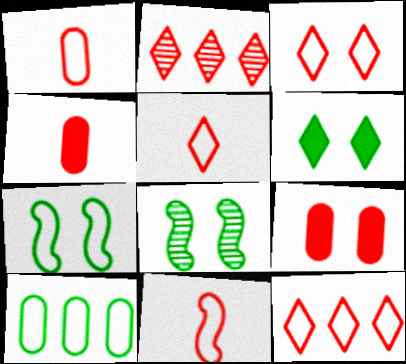[[1, 5, 11], 
[2, 9, 11], 
[3, 5, 12]]